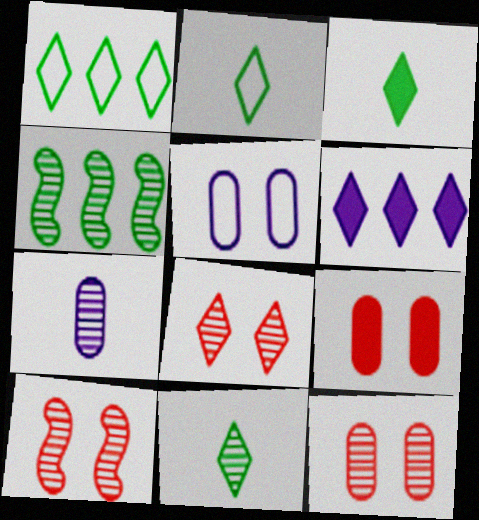[[2, 3, 11], 
[2, 6, 8], 
[4, 7, 8], 
[8, 10, 12]]